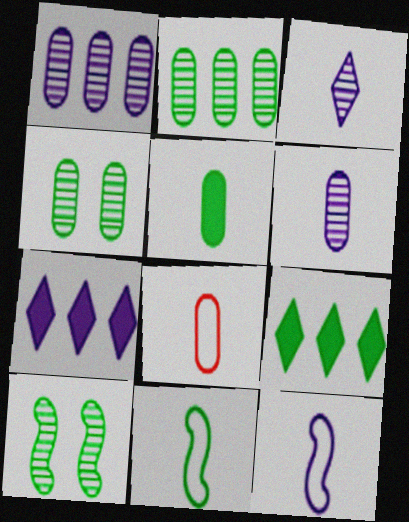[[4, 9, 11], 
[5, 6, 8], 
[7, 8, 10]]